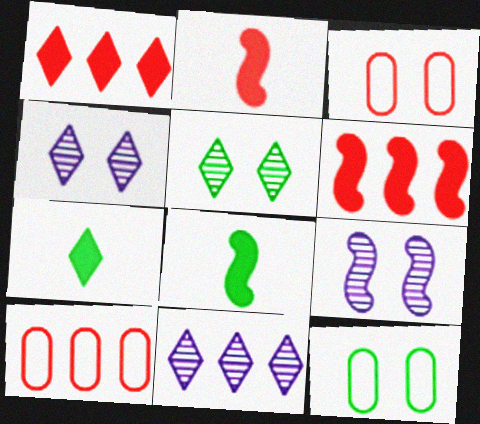[[2, 11, 12], 
[3, 8, 11], 
[4, 8, 10], 
[7, 9, 10]]